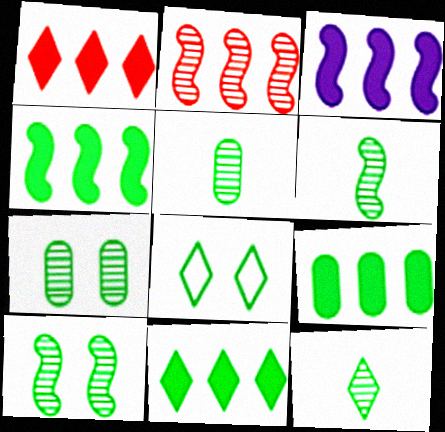[[1, 3, 9], 
[4, 5, 8], 
[4, 9, 11], 
[5, 6, 12], 
[6, 8, 9], 
[8, 11, 12]]